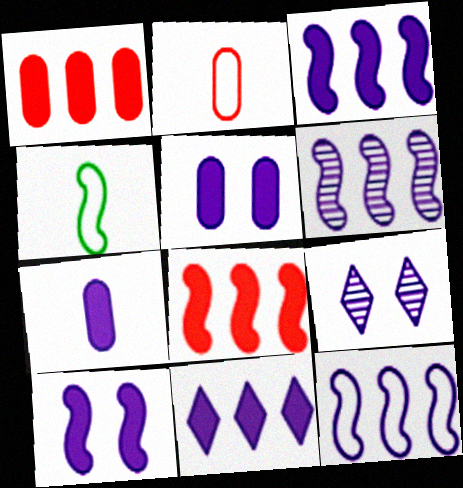[[1, 4, 9], 
[3, 6, 12], 
[7, 9, 12], 
[7, 10, 11]]